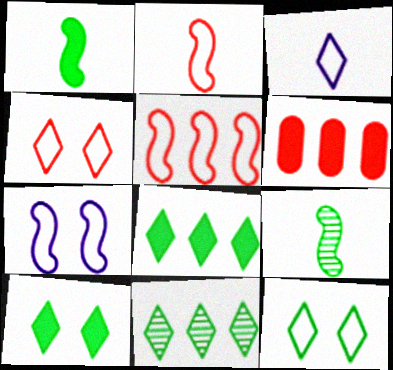[]